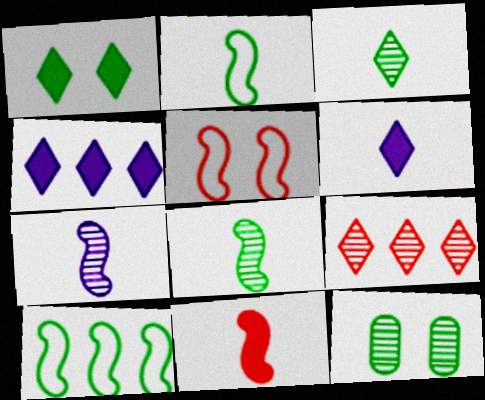[[2, 7, 11], 
[7, 9, 12]]